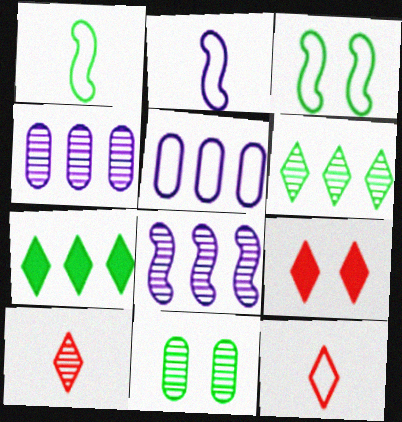[[1, 4, 9], 
[1, 7, 11], 
[3, 5, 12], 
[8, 10, 11]]